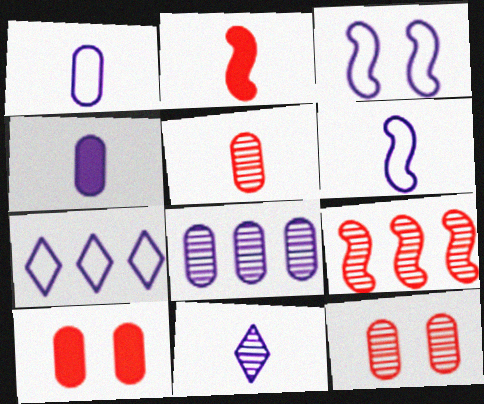[[1, 3, 7], 
[4, 6, 11]]